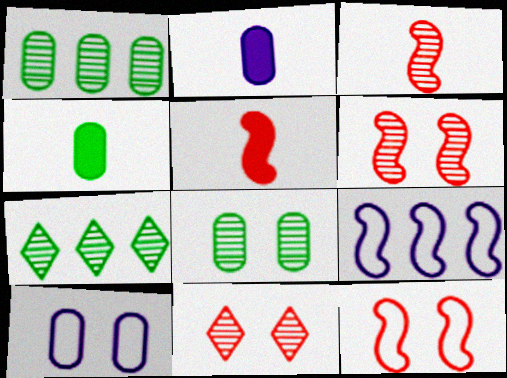[[2, 7, 12], 
[4, 9, 11], 
[5, 7, 10]]